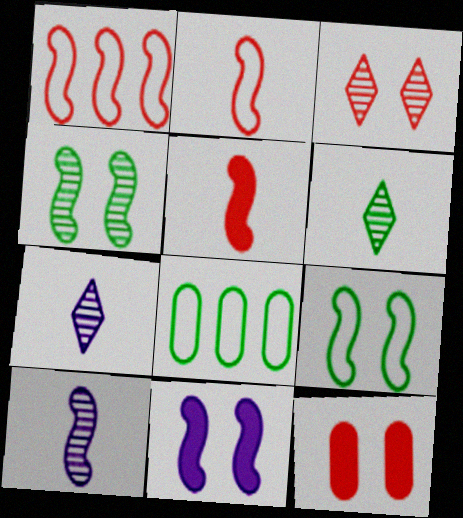[]